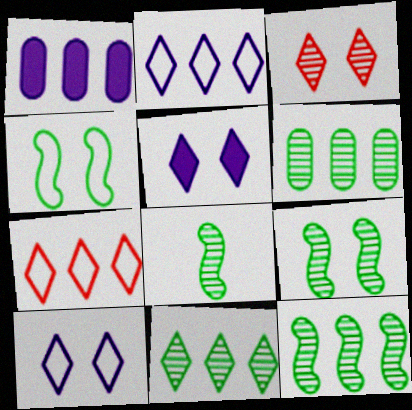[[1, 7, 12], 
[6, 11, 12], 
[8, 9, 12]]